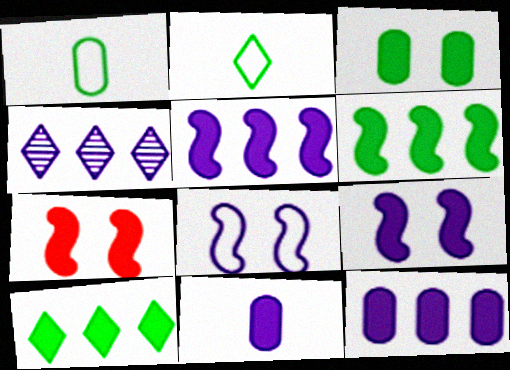[[1, 4, 7], 
[4, 8, 11], 
[7, 10, 11]]